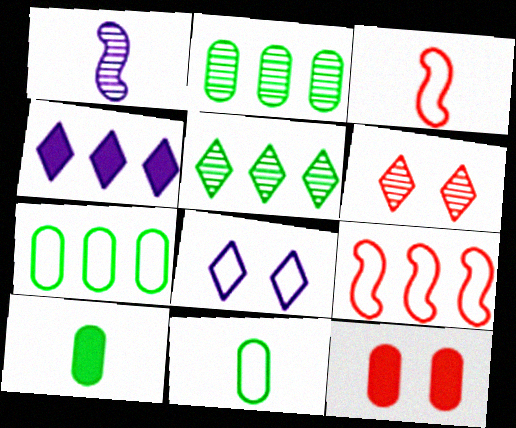[[1, 2, 6], 
[2, 4, 9], 
[3, 7, 8], 
[8, 9, 11]]